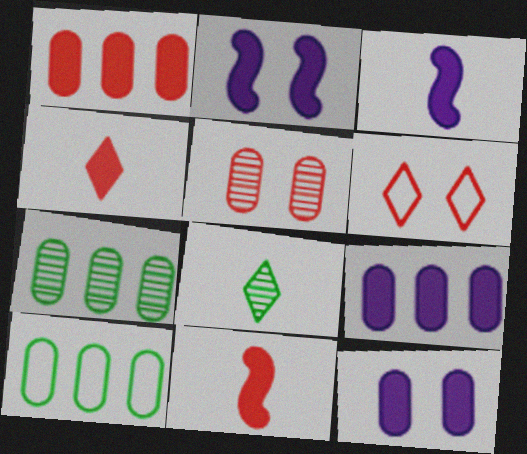[[3, 6, 7]]